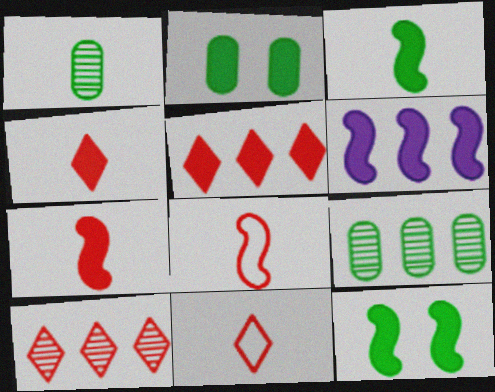[[2, 4, 6], 
[6, 7, 12]]